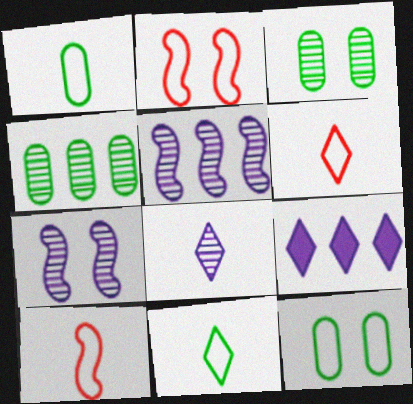[[3, 9, 10]]